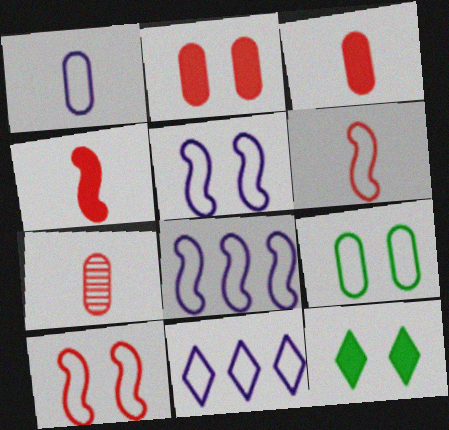[[1, 5, 11], 
[6, 9, 11], 
[7, 8, 12]]